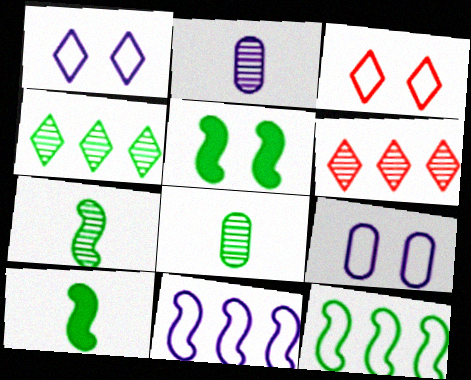[[5, 7, 12], 
[6, 9, 10]]